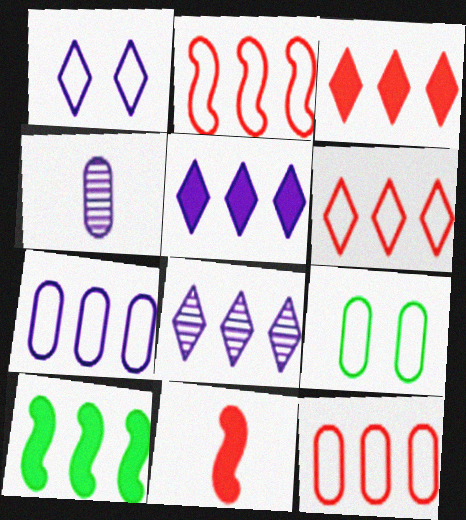[[2, 6, 12], 
[8, 9, 11], 
[8, 10, 12]]